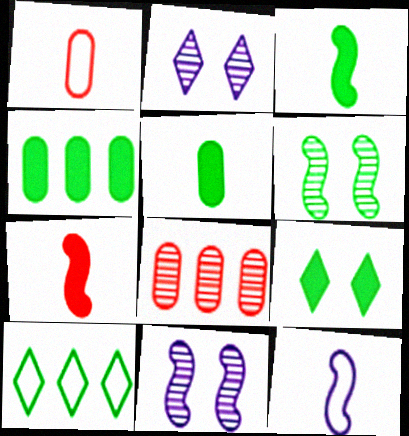[[3, 4, 9], 
[5, 6, 10], 
[8, 9, 12]]